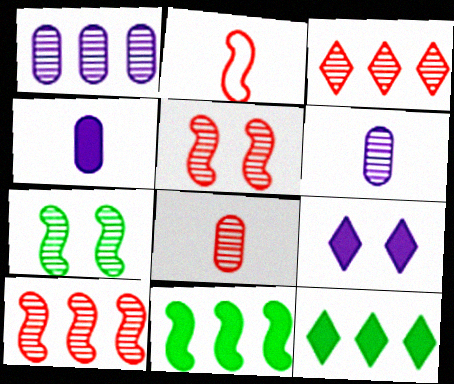[[3, 5, 8], 
[3, 6, 7]]